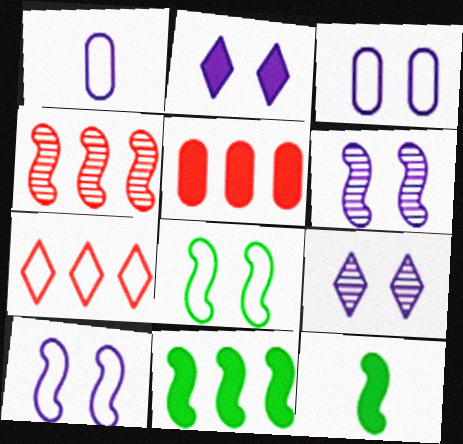[[1, 7, 8], 
[2, 3, 6], 
[2, 5, 12], 
[4, 5, 7], 
[4, 10, 12]]